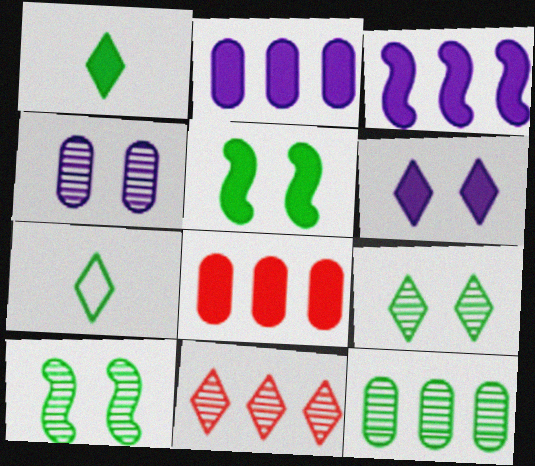[[5, 7, 12], 
[6, 7, 11]]